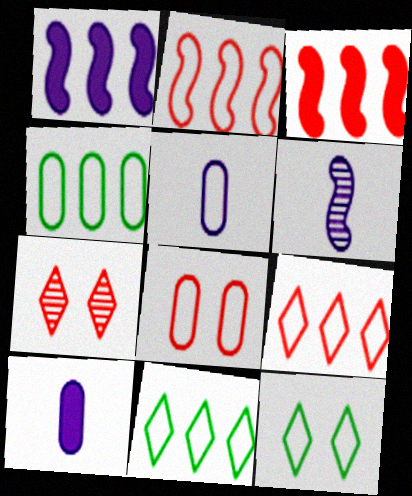[[2, 5, 12], 
[4, 5, 8]]